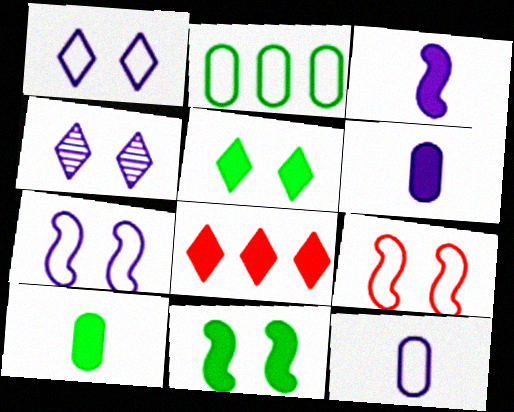[[6, 8, 11]]